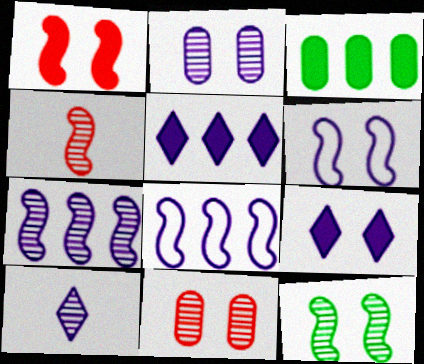[[1, 6, 12], 
[2, 6, 9], 
[2, 7, 10], 
[4, 7, 12]]